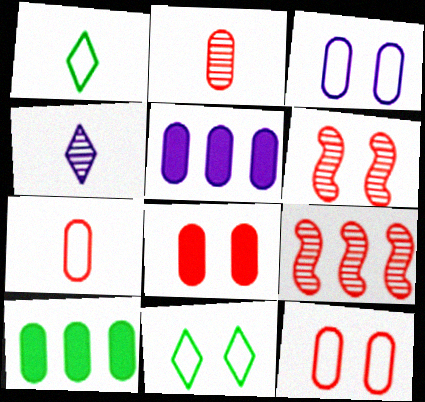[[1, 5, 6], 
[2, 3, 10]]